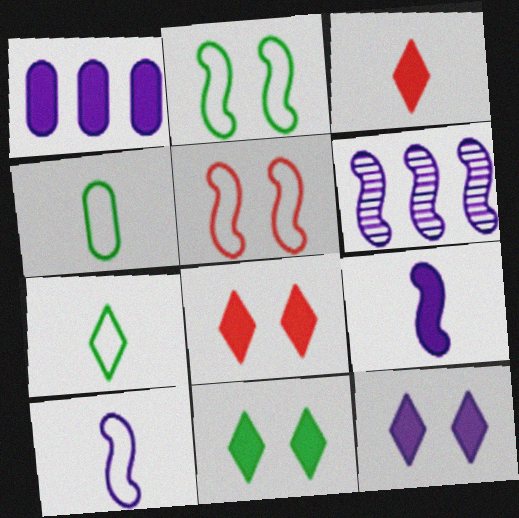[[1, 9, 12], 
[4, 6, 8], 
[8, 11, 12]]